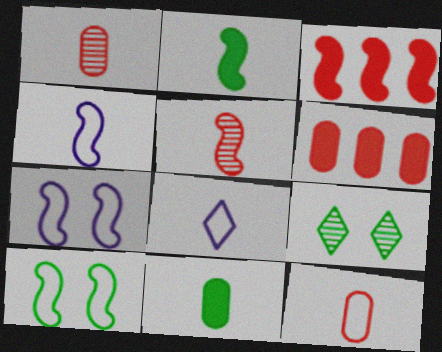[[1, 2, 8], 
[2, 4, 5], 
[4, 6, 9], 
[5, 8, 11]]